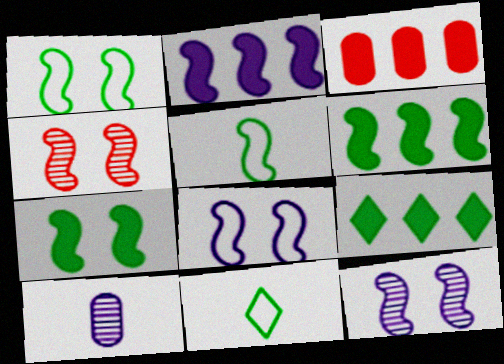[[2, 3, 9], 
[2, 4, 5], 
[3, 11, 12], 
[4, 7, 8]]